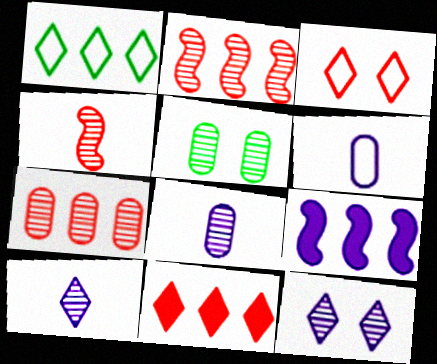[[1, 7, 9], 
[2, 5, 10], 
[5, 7, 8], 
[6, 9, 12]]